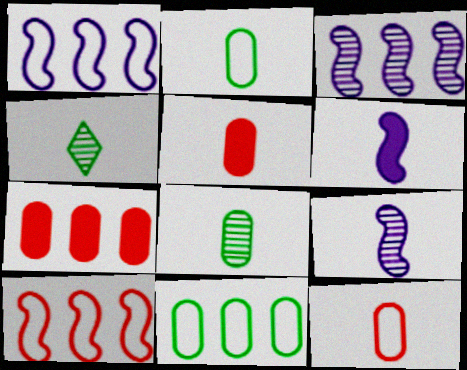[[4, 6, 12]]